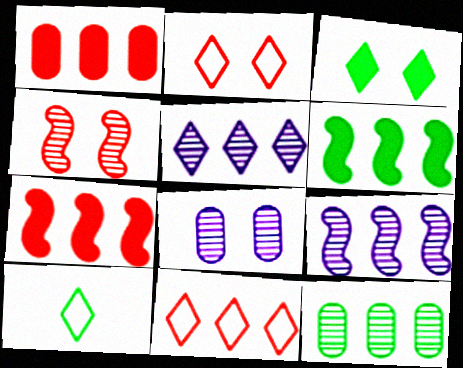[[7, 8, 10]]